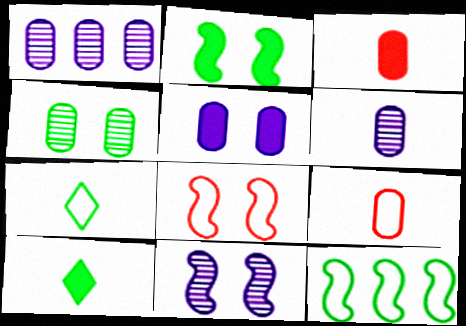[[1, 8, 10], 
[2, 8, 11], 
[4, 10, 12]]